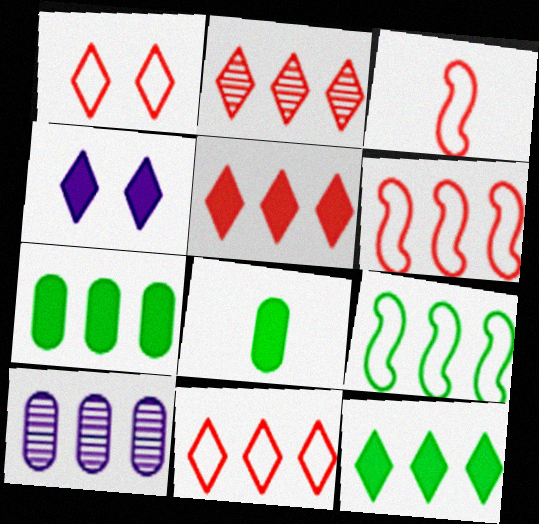[[2, 5, 11], 
[5, 9, 10], 
[6, 10, 12]]